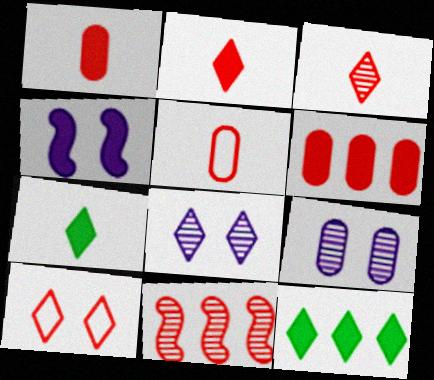[[1, 4, 12], 
[1, 10, 11], 
[4, 6, 7]]